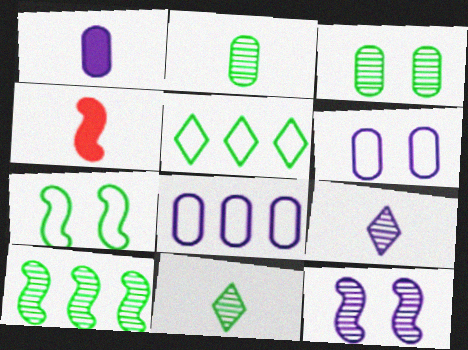[[3, 10, 11]]